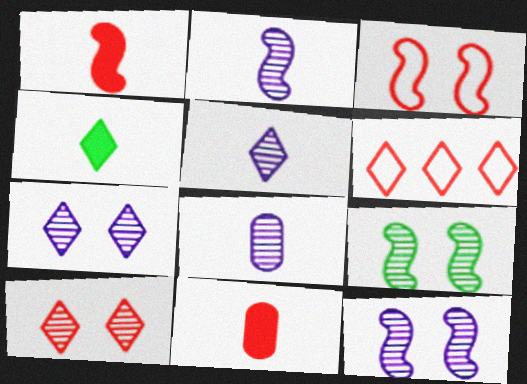[[2, 5, 8], 
[4, 6, 7]]